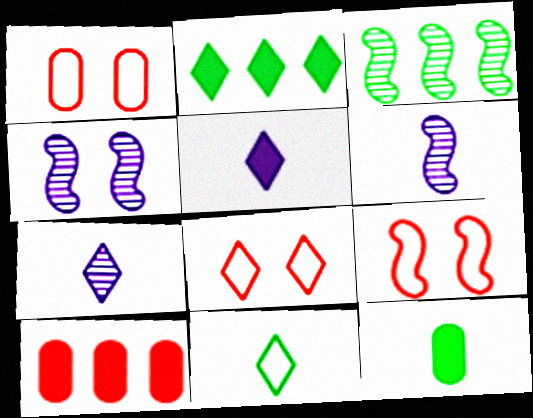[[1, 2, 6], 
[1, 3, 5], 
[1, 8, 9], 
[2, 7, 8], 
[4, 10, 11]]